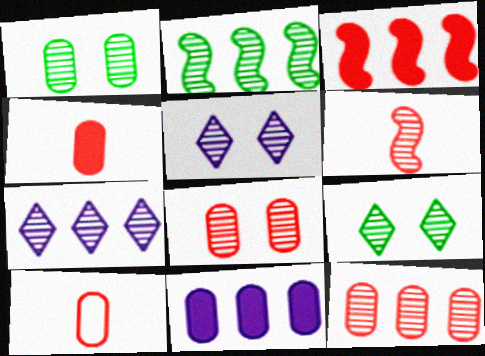[[1, 6, 7], 
[1, 10, 11], 
[2, 7, 12]]